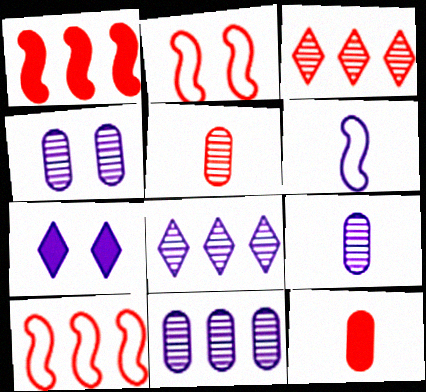[[2, 3, 12], 
[4, 9, 11], 
[6, 7, 11]]